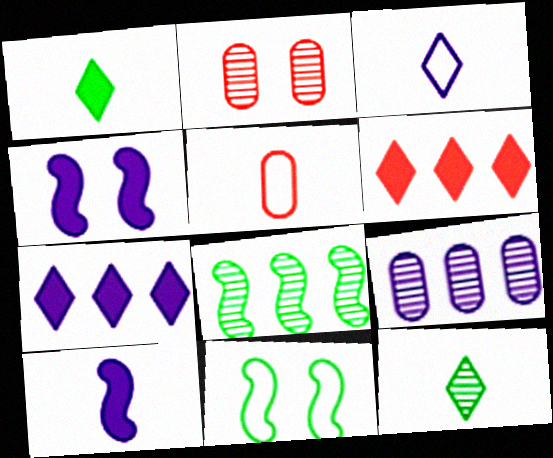[[3, 4, 9], 
[5, 10, 12]]